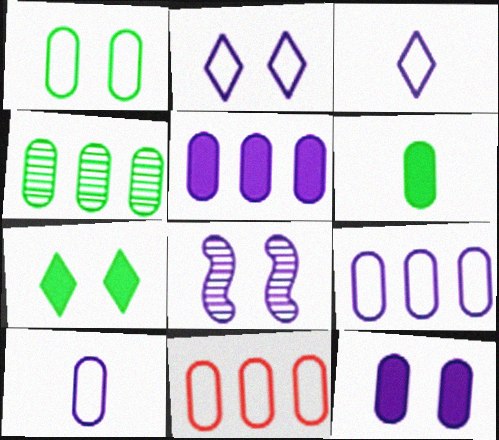[[1, 4, 6], 
[1, 10, 11], 
[2, 8, 12], 
[3, 5, 8], 
[4, 5, 11]]